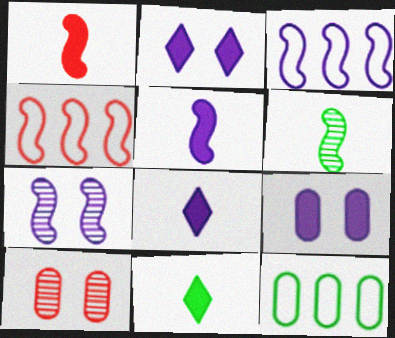[[3, 5, 7], 
[3, 10, 11]]